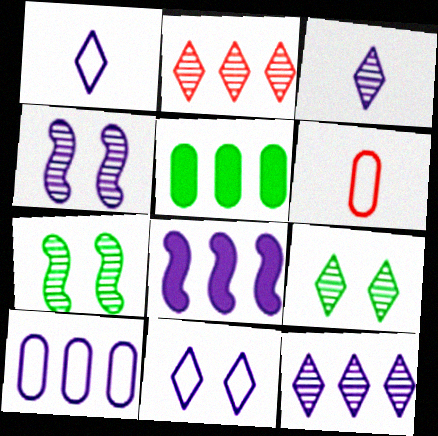[[2, 3, 9], 
[6, 8, 9], 
[8, 10, 12]]